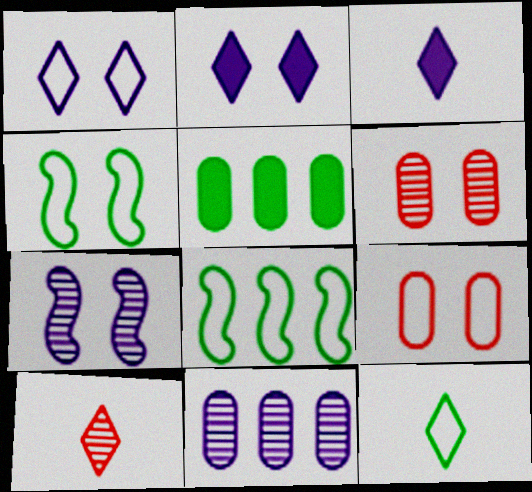[[1, 4, 9], 
[2, 4, 6], 
[3, 6, 8], 
[3, 10, 12]]